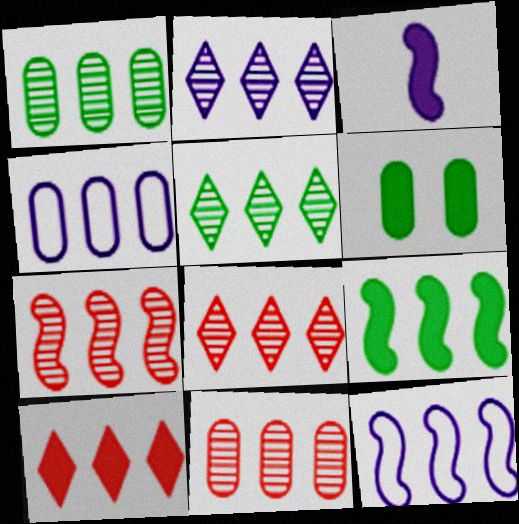[[1, 2, 7], 
[1, 10, 12], 
[2, 5, 8], 
[3, 6, 10], 
[4, 8, 9], 
[7, 8, 11], 
[7, 9, 12]]